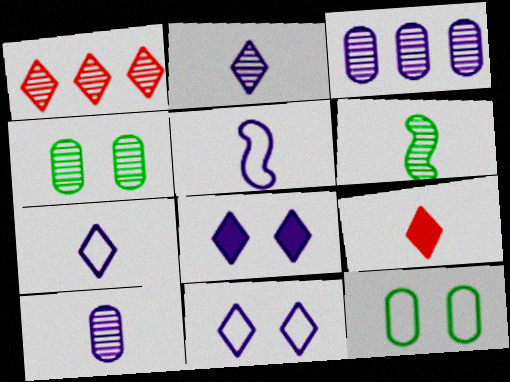[[3, 5, 8]]